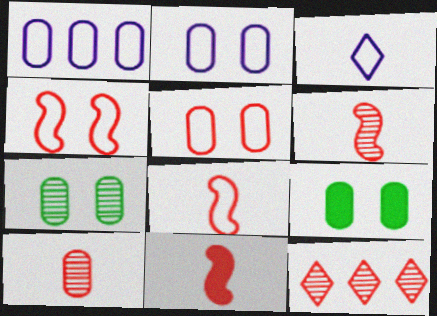[[1, 9, 10], 
[5, 11, 12], 
[6, 8, 11]]